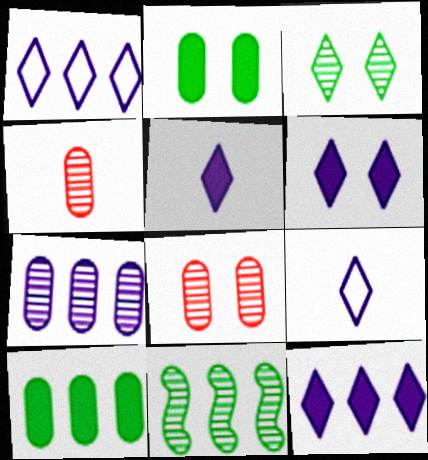[[5, 6, 12]]